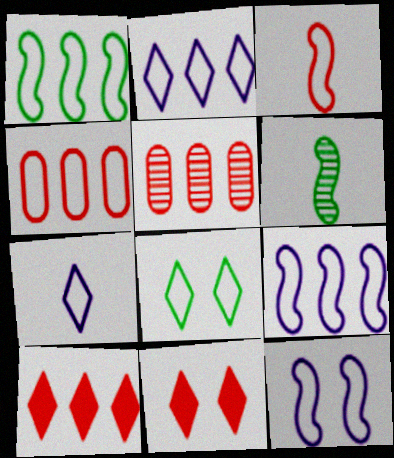[[1, 2, 4], 
[1, 3, 12], 
[3, 5, 11]]